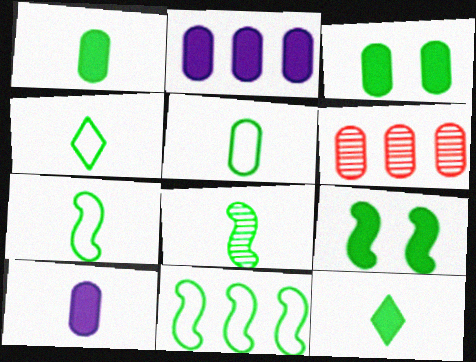[[1, 4, 8], 
[4, 5, 7], 
[5, 8, 12], 
[8, 9, 11]]